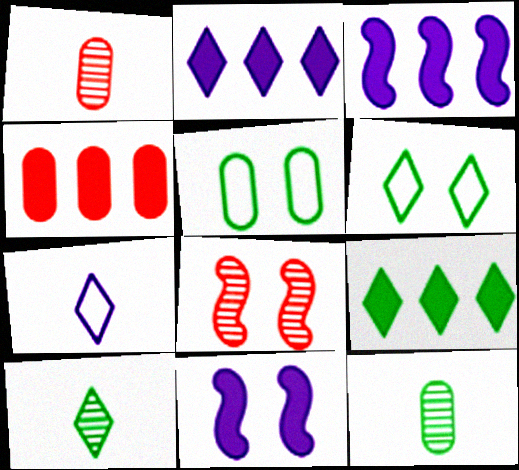[[1, 3, 6], 
[3, 4, 9], 
[6, 9, 10]]